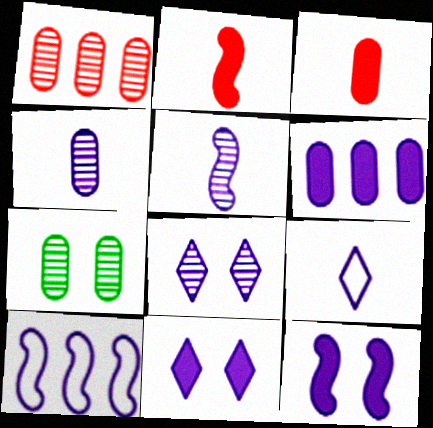[[1, 4, 7], 
[4, 10, 11], 
[5, 10, 12]]